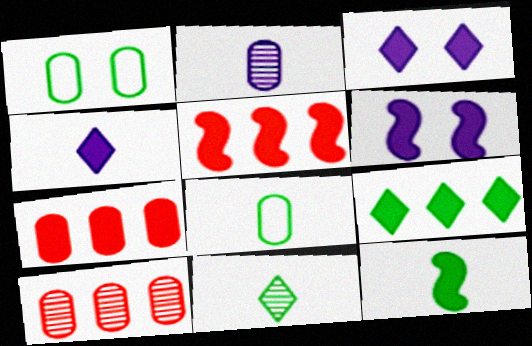[[1, 2, 7], 
[3, 7, 12], 
[5, 6, 12], 
[8, 11, 12]]